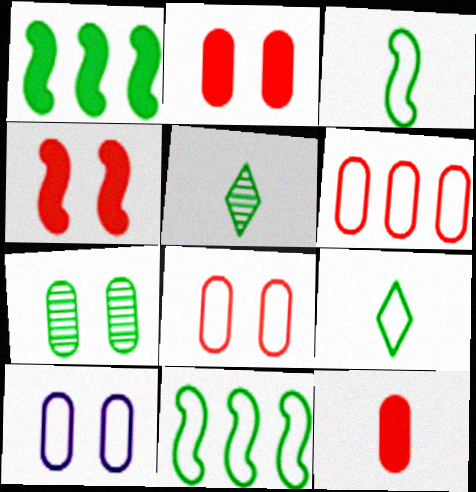[[1, 7, 9], 
[2, 7, 10]]